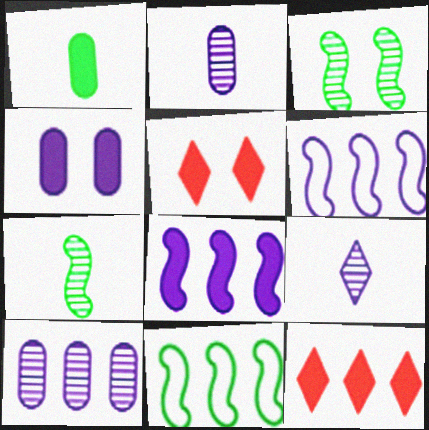[[1, 5, 8], 
[2, 5, 11], 
[4, 6, 9], 
[10, 11, 12]]